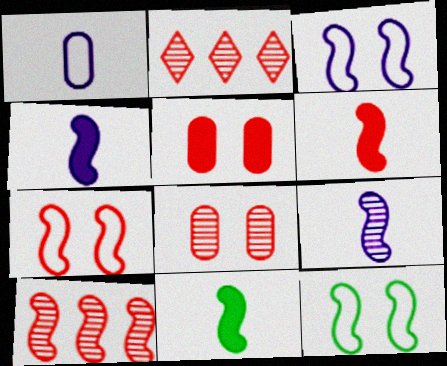[[3, 7, 12], 
[3, 10, 11], 
[4, 6, 11], 
[4, 10, 12], 
[6, 7, 10]]